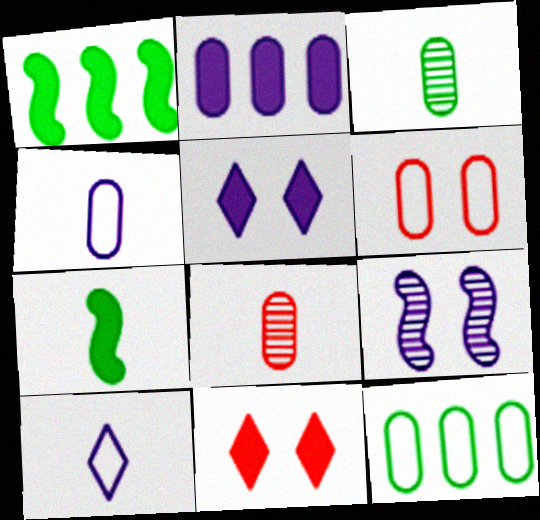[[2, 3, 6], 
[2, 7, 11], 
[2, 9, 10], 
[4, 6, 12], 
[7, 8, 10]]